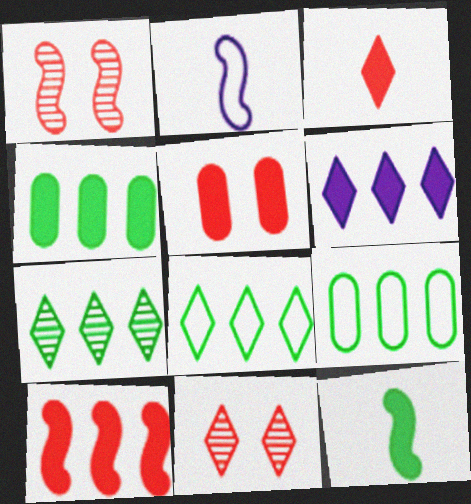[[2, 4, 11], 
[2, 5, 7], 
[3, 5, 10], 
[4, 6, 10], 
[5, 6, 12]]